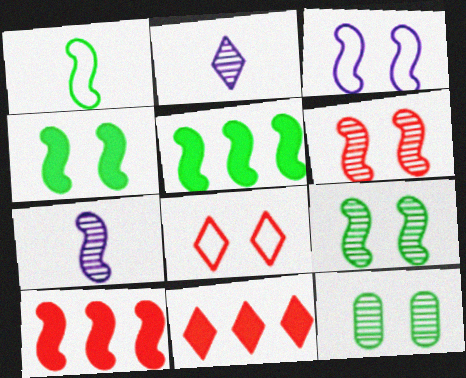[[1, 5, 9], 
[3, 4, 6]]